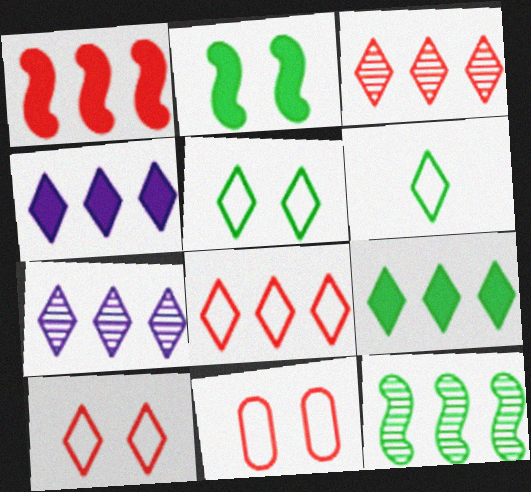[[7, 8, 9]]